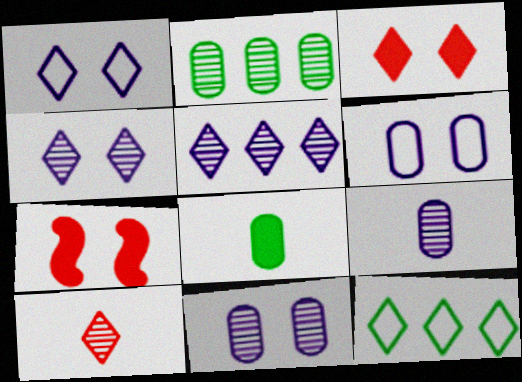[[7, 9, 12]]